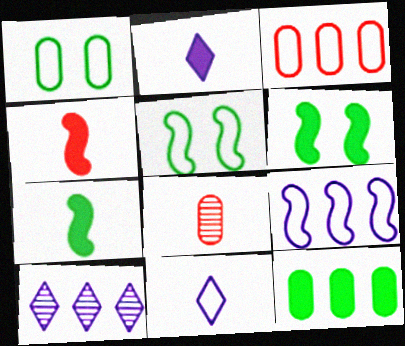[[1, 4, 10], 
[3, 5, 11], 
[7, 8, 11]]